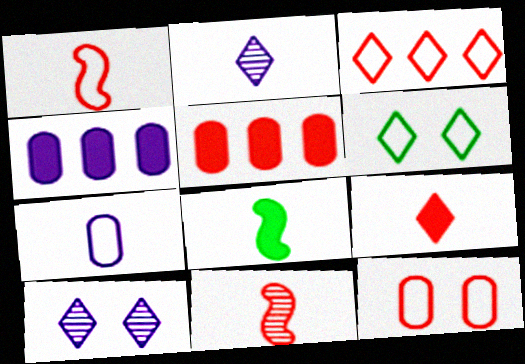[[1, 3, 12], 
[4, 6, 11]]